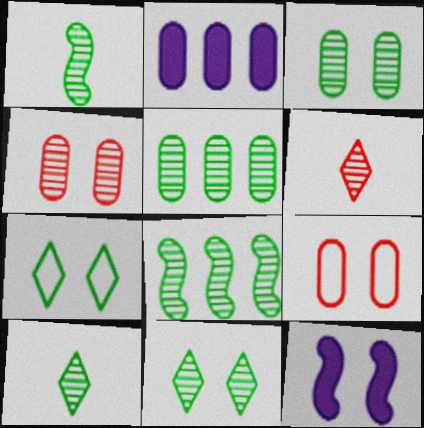[[1, 5, 11], 
[3, 8, 10], 
[4, 7, 12], 
[9, 11, 12]]